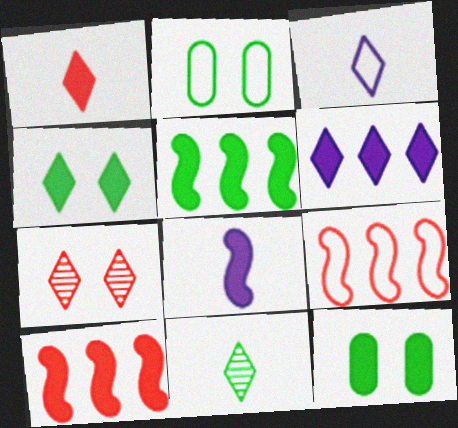[[1, 3, 11], 
[1, 4, 6], 
[2, 3, 9], 
[2, 5, 11]]